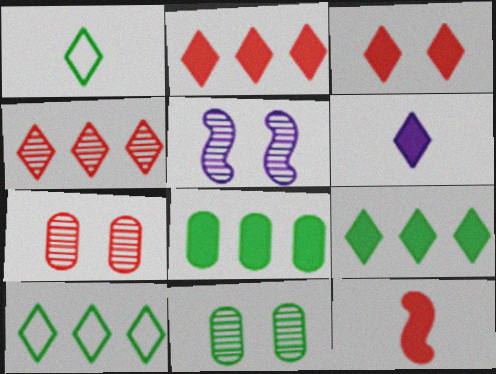[[3, 6, 9]]